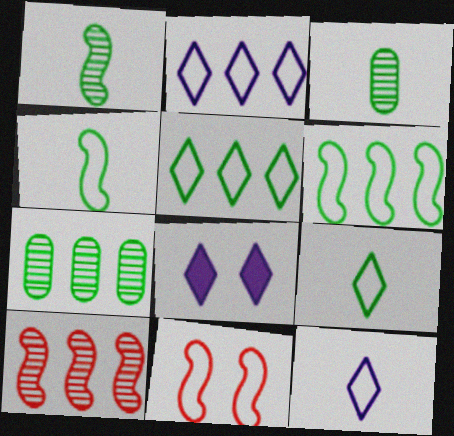[]